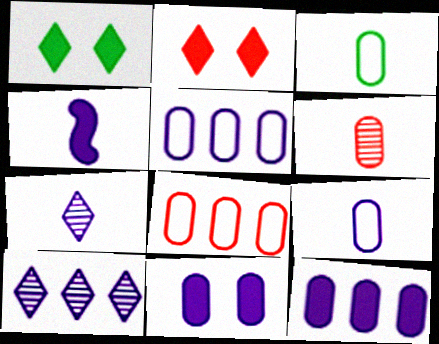[[4, 7, 9]]